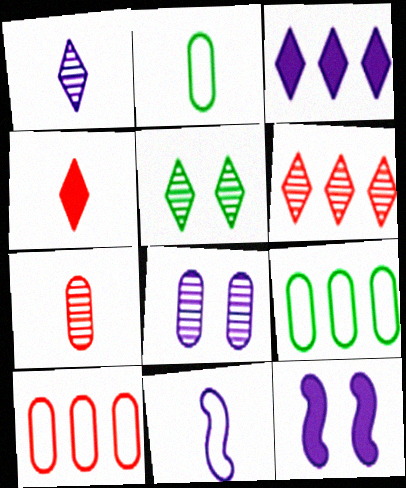[[1, 5, 6], 
[2, 6, 12], 
[3, 8, 11]]